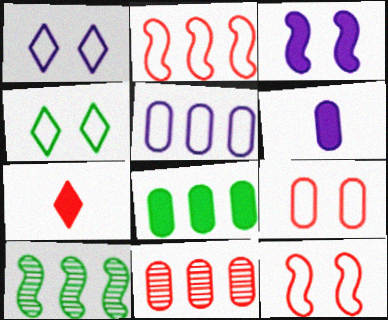[[3, 7, 8], 
[5, 8, 11], 
[7, 11, 12]]